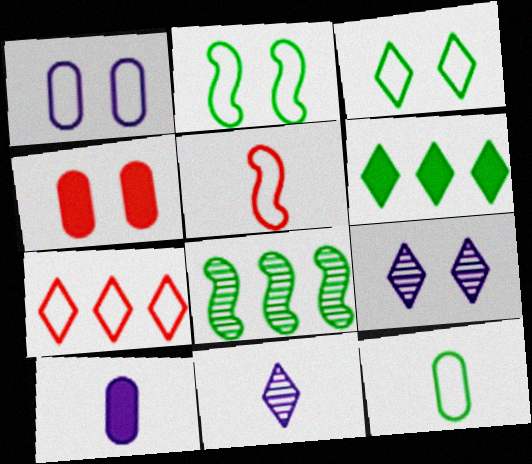[[2, 4, 9]]